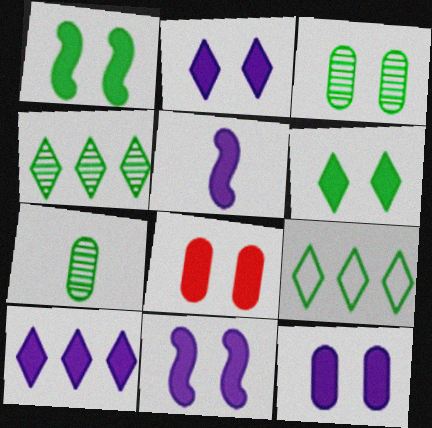[[1, 2, 8], 
[1, 7, 9], 
[2, 11, 12], 
[5, 10, 12], 
[6, 8, 11]]